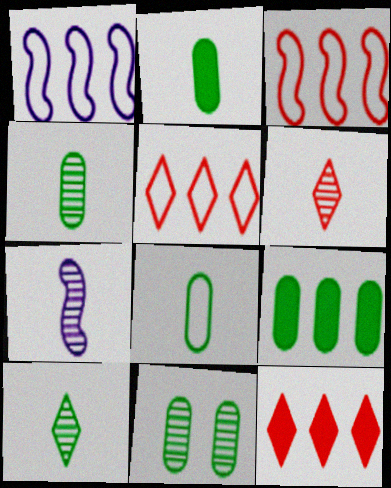[[2, 4, 8], 
[4, 6, 7], 
[8, 9, 11]]